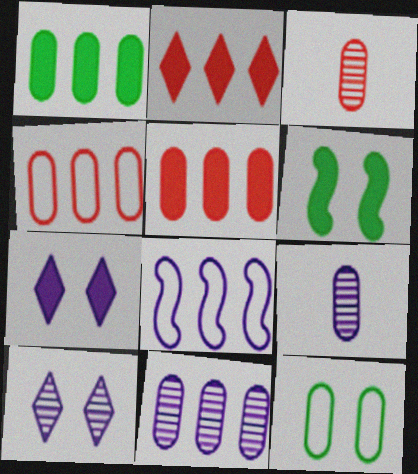[[1, 4, 11], 
[5, 9, 12], 
[7, 8, 9]]